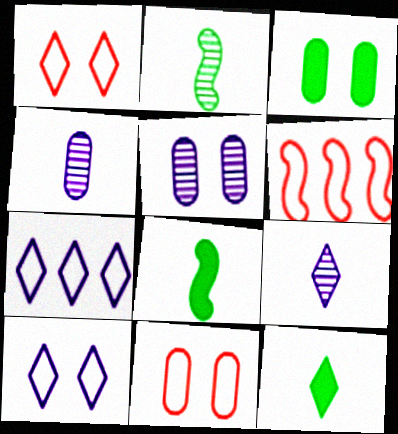[[3, 5, 11], 
[3, 6, 9], 
[5, 6, 12]]